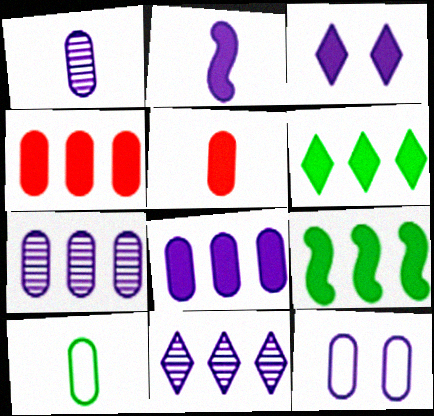[[1, 5, 10], 
[1, 8, 12], 
[2, 3, 8], 
[2, 11, 12], 
[3, 5, 9]]